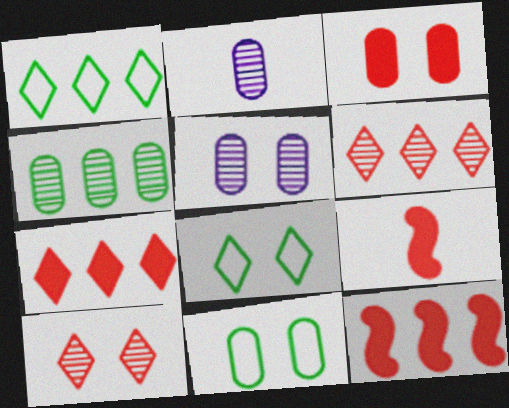[[1, 5, 9], 
[2, 8, 12], 
[3, 5, 11], 
[3, 7, 9]]